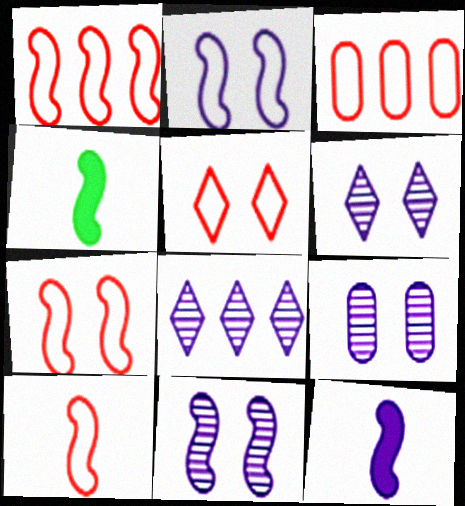[[1, 4, 11], 
[1, 7, 10], 
[3, 4, 6], 
[3, 5, 10], 
[6, 9, 11]]